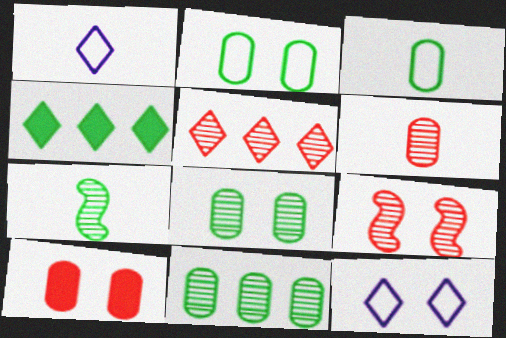[[2, 4, 7], 
[5, 6, 9]]